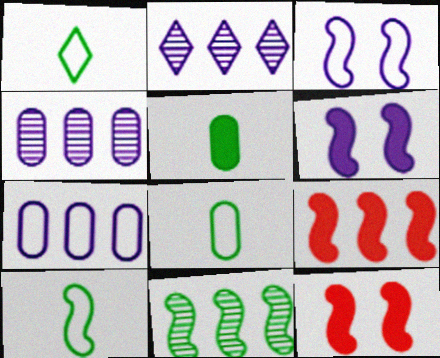[[1, 4, 12], 
[1, 8, 10], 
[2, 8, 12]]